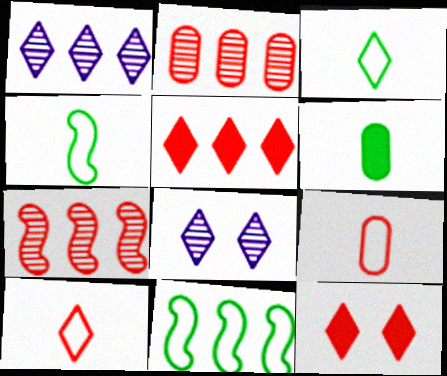[[1, 3, 12], 
[3, 5, 8], 
[7, 9, 12]]